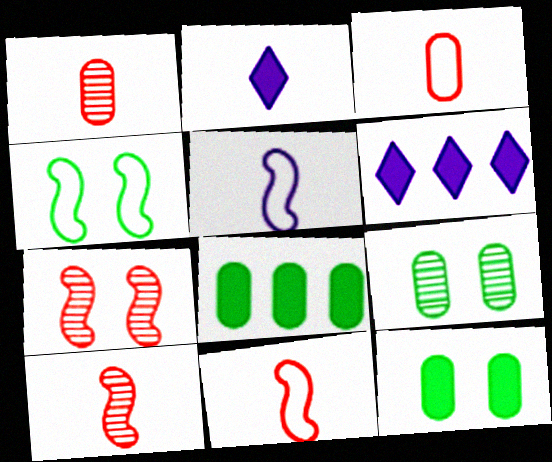[[1, 4, 6], 
[6, 9, 11]]